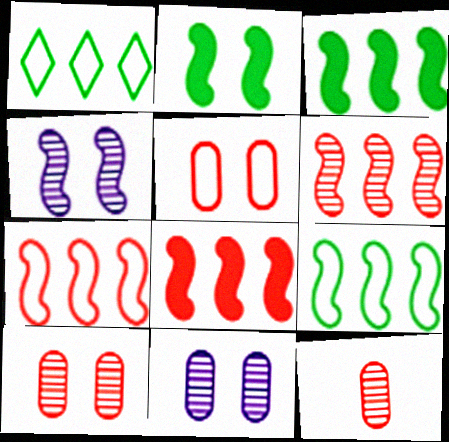[[6, 7, 8]]